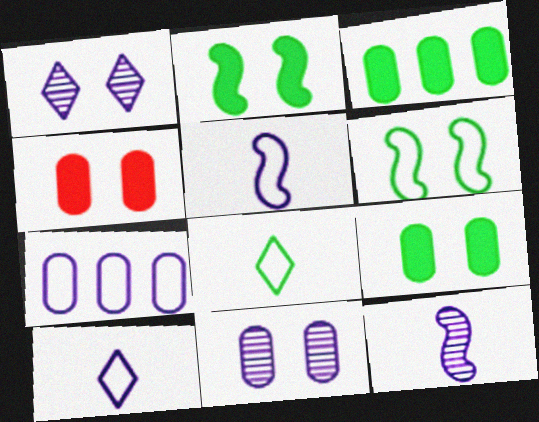[[1, 4, 6]]